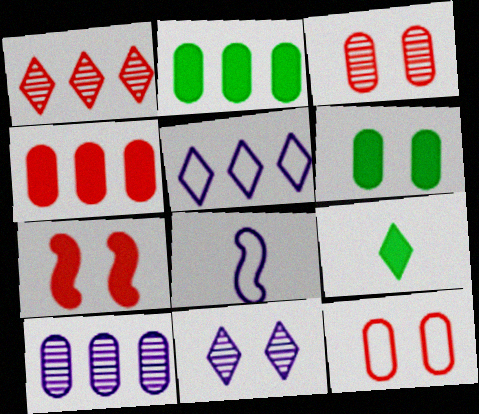[[1, 6, 8]]